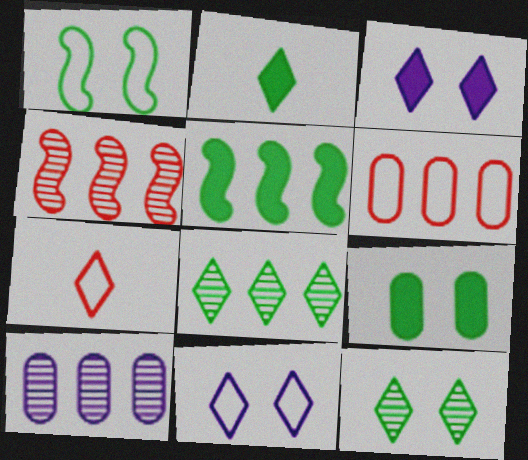[[1, 9, 12], 
[2, 5, 9], 
[3, 7, 8], 
[4, 8, 10]]